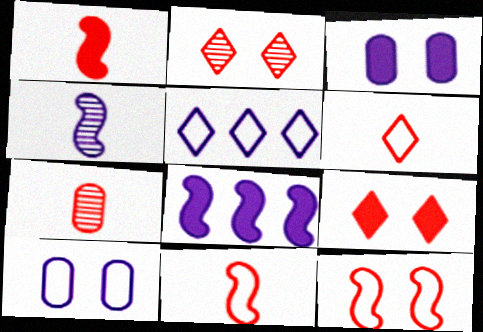[[1, 6, 7], 
[3, 4, 5]]